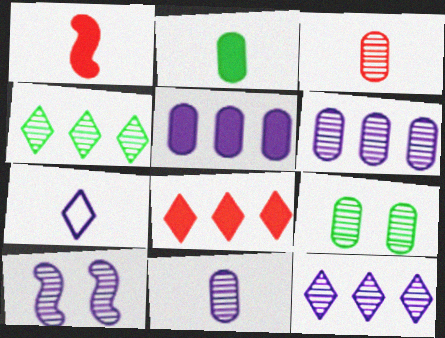[[3, 4, 10], 
[3, 6, 9], 
[5, 7, 10], 
[10, 11, 12]]